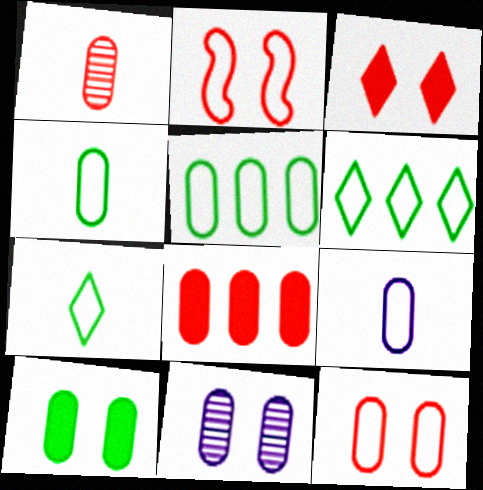[[1, 8, 12], 
[2, 6, 9], 
[4, 8, 11], 
[5, 9, 12], 
[10, 11, 12]]